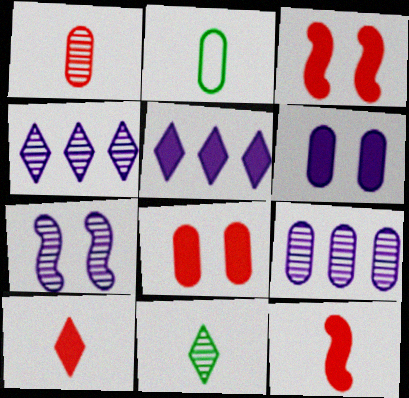[[2, 3, 4], 
[2, 8, 9]]